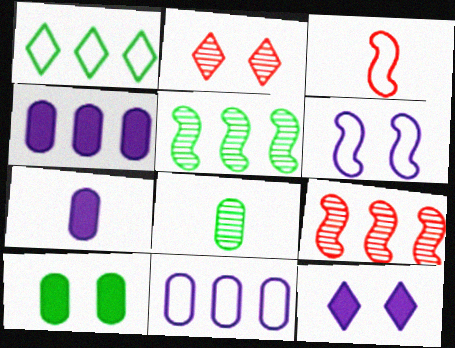[[1, 4, 9], 
[2, 6, 10]]